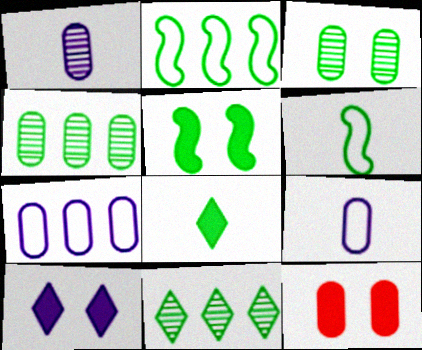[[2, 3, 8], 
[4, 9, 12], 
[5, 10, 12]]